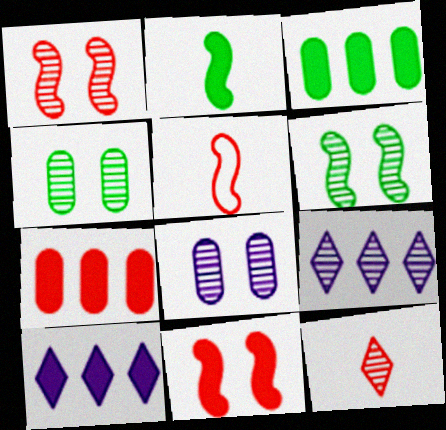[[4, 5, 10]]